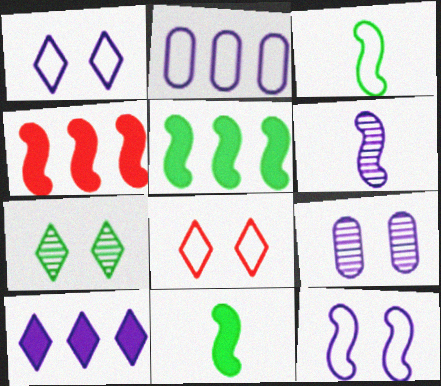[[2, 3, 8]]